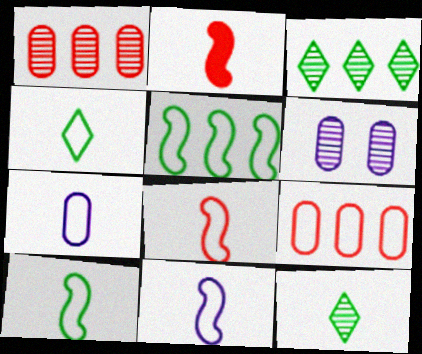[[2, 7, 12], 
[4, 7, 8], 
[8, 10, 11]]